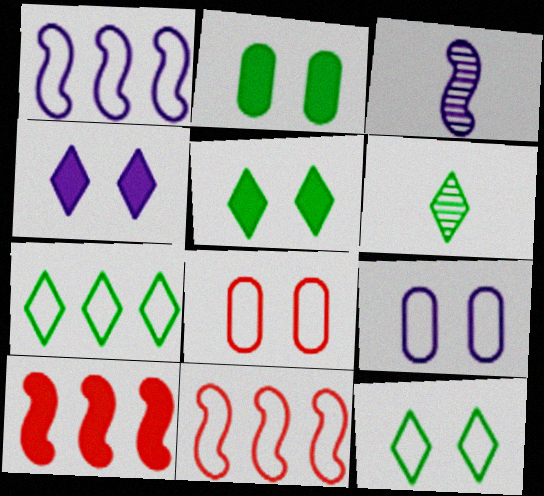[[5, 6, 7], 
[6, 9, 10]]